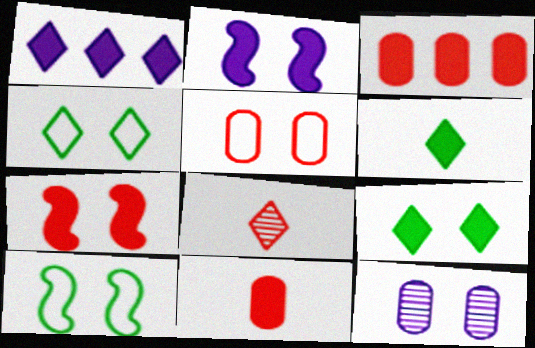[[1, 4, 8], 
[2, 3, 6], 
[4, 7, 12]]